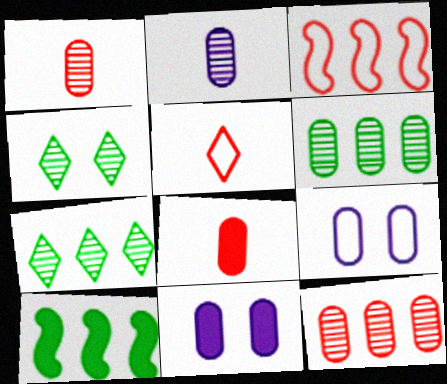[[6, 8, 9]]